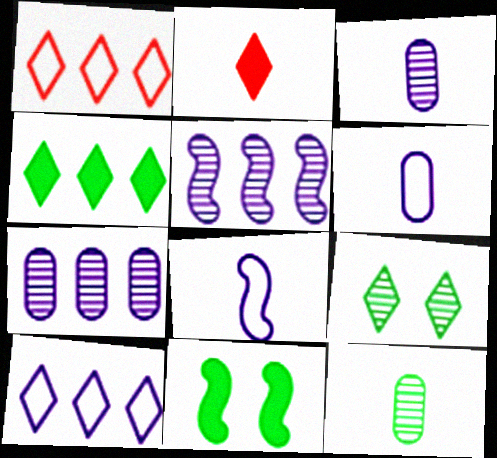[[1, 3, 11], 
[2, 8, 12], 
[2, 9, 10]]